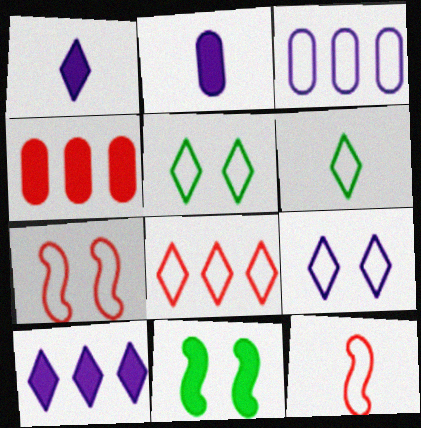[[1, 4, 11], 
[3, 5, 12], 
[3, 6, 7], 
[6, 8, 9]]